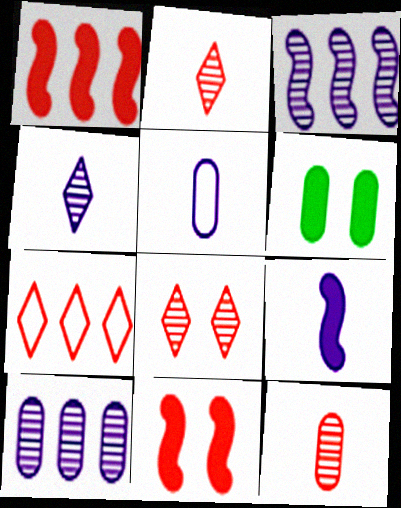[[4, 5, 9], 
[7, 11, 12]]